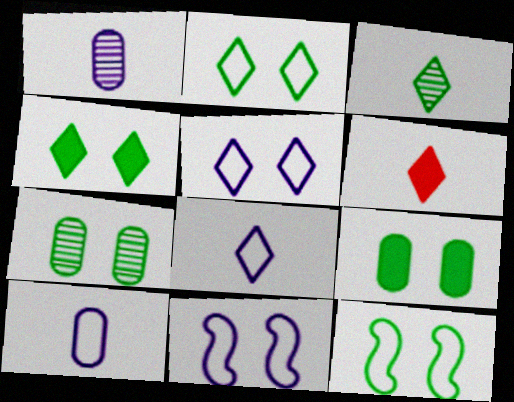[[3, 6, 8], 
[4, 7, 12]]